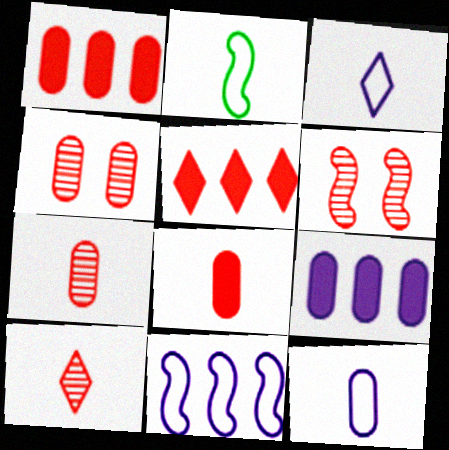[]